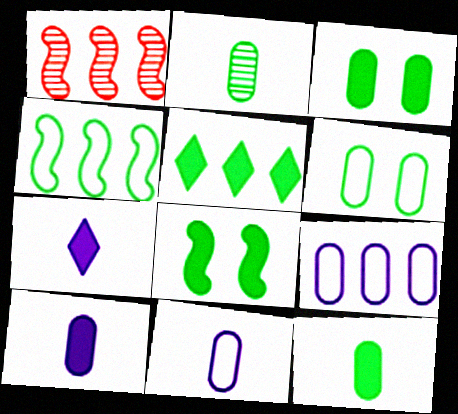[[1, 5, 9], 
[1, 6, 7], 
[5, 8, 12]]